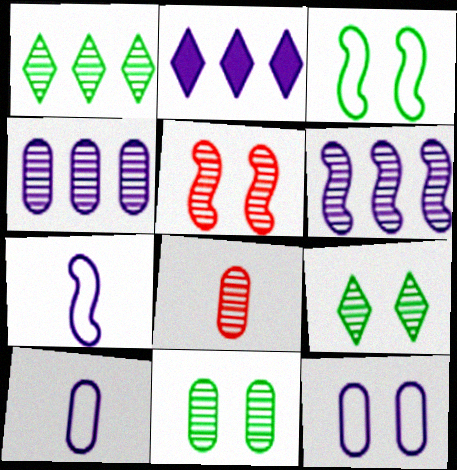[[2, 3, 8], 
[4, 8, 11], 
[6, 8, 9]]